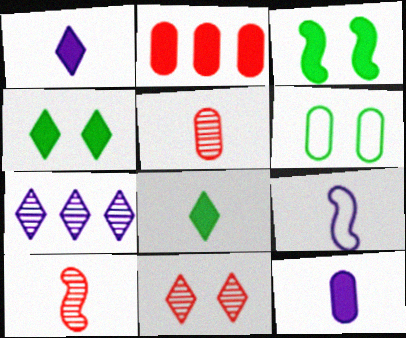[[1, 2, 3], 
[5, 8, 9]]